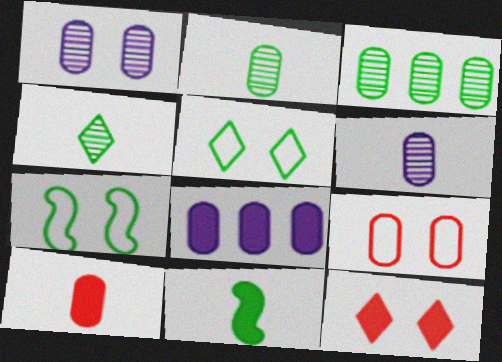[[1, 7, 12], 
[2, 8, 9], 
[3, 5, 11], 
[8, 11, 12]]